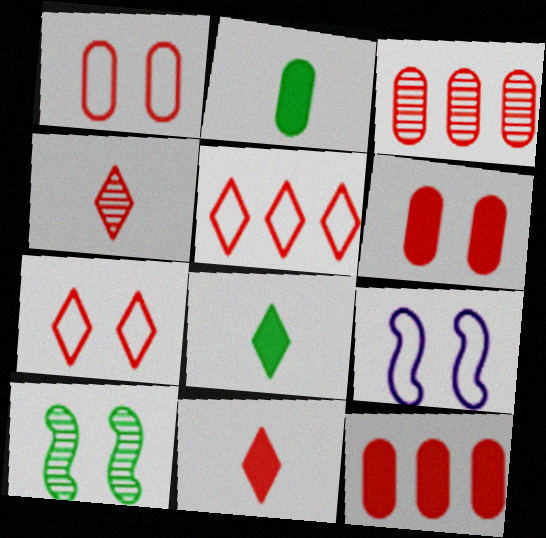[[3, 8, 9]]